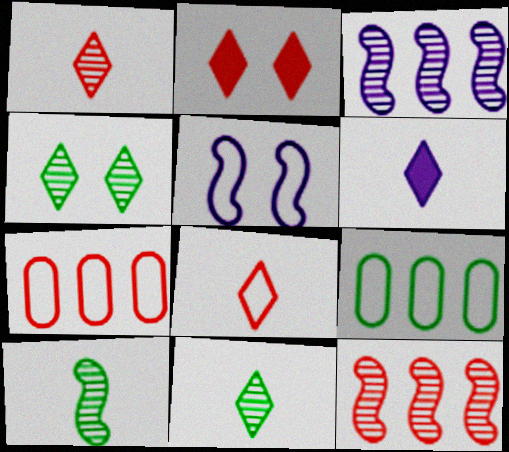[[5, 8, 9], 
[6, 8, 11]]